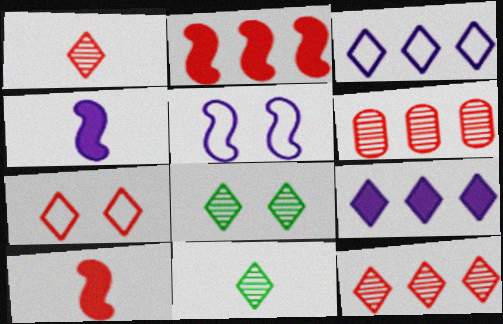[[6, 7, 10], 
[7, 9, 11]]